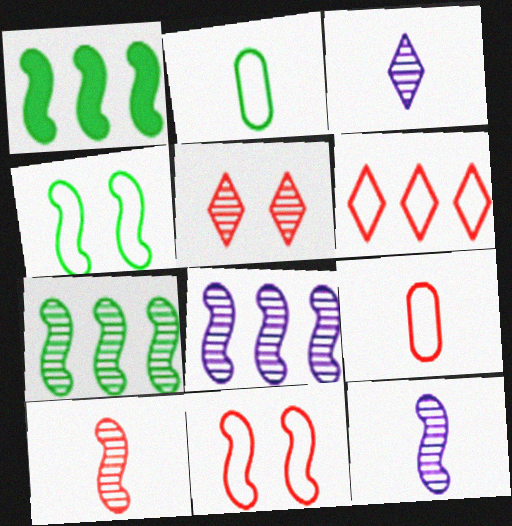[[1, 11, 12], 
[6, 9, 11]]